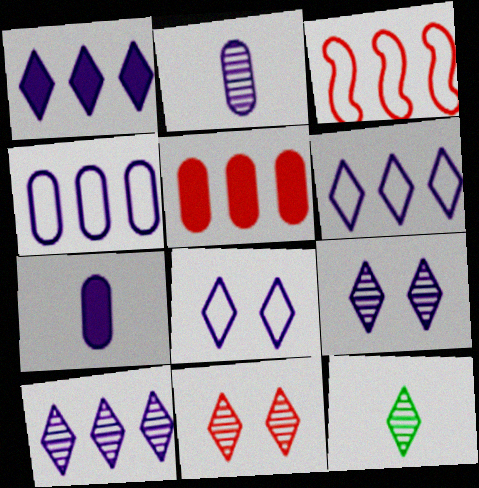[[1, 6, 10], 
[10, 11, 12]]